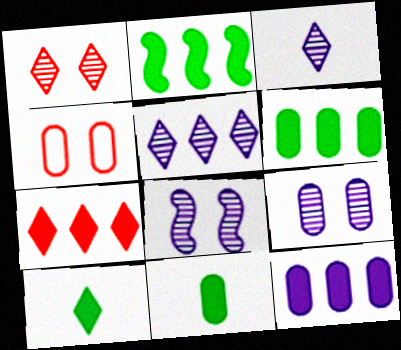[[2, 3, 4], 
[2, 7, 12]]